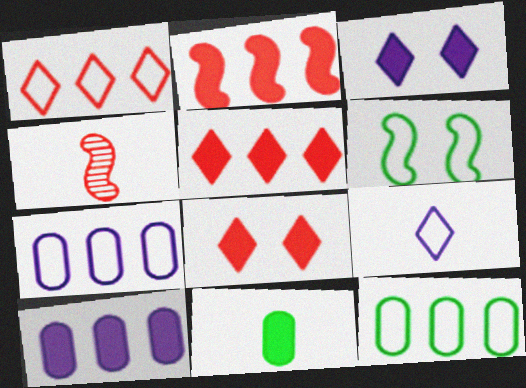[[2, 3, 11], 
[3, 4, 12], 
[4, 9, 11]]